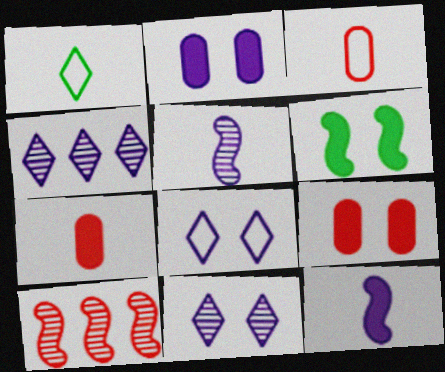[[1, 2, 10], 
[1, 5, 7], 
[3, 4, 6]]